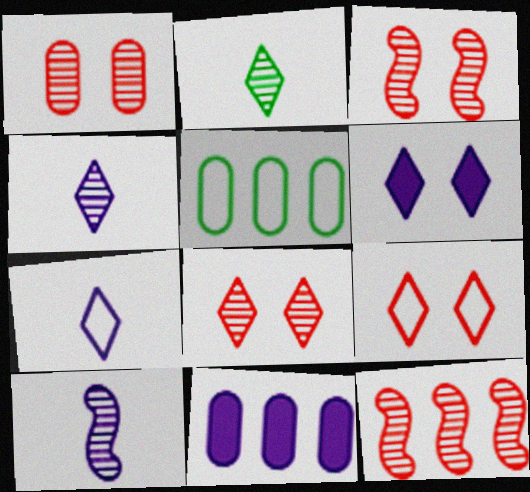[[1, 3, 8]]